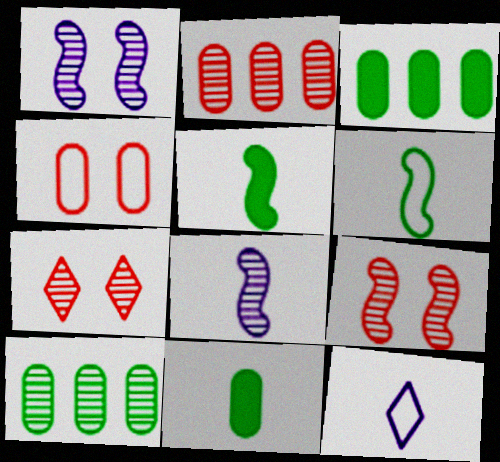[[3, 9, 12], 
[7, 8, 10]]